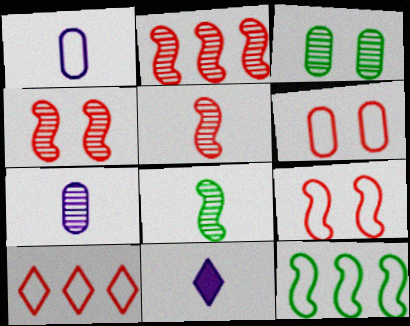[[2, 4, 5]]